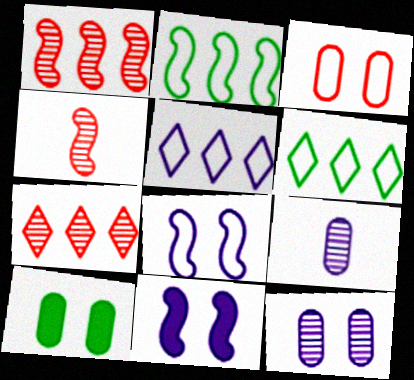[[2, 4, 11], 
[3, 10, 12], 
[4, 5, 10], 
[5, 9, 11]]